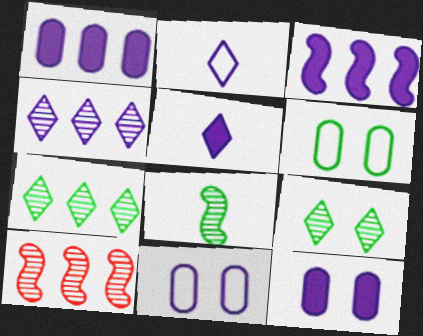[[3, 5, 12], 
[5, 6, 10]]